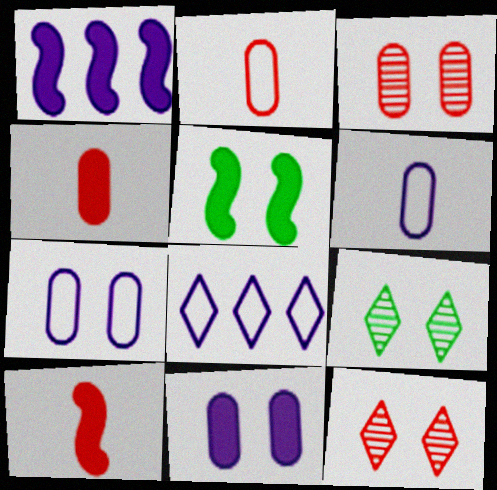[[1, 2, 9], 
[1, 5, 10], 
[5, 7, 12]]